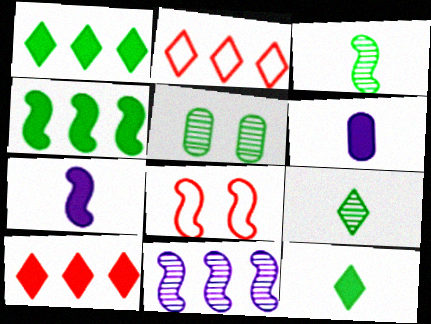[[2, 5, 7]]